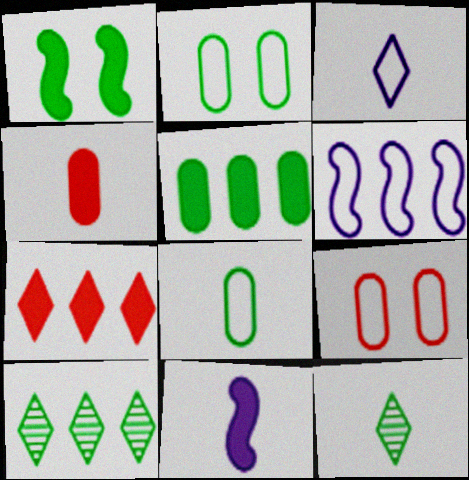[[1, 8, 10], 
[9, 10, 11]]